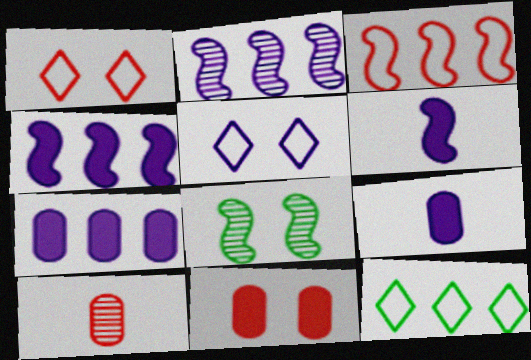[[2, 5, 9], 
[3, 6, 8], 
[5, 8, 11]]